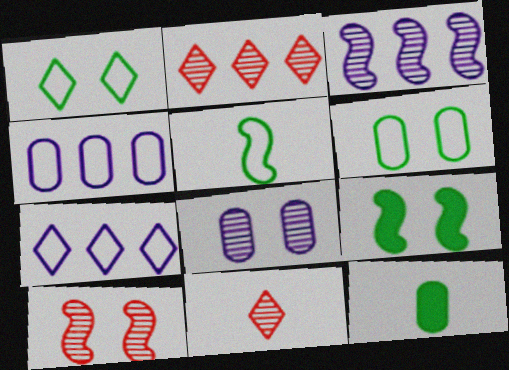[[4, 9, 11], 
[7, 10, 12]]